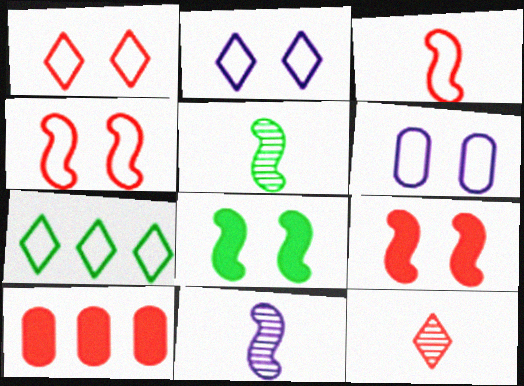[[2, 5, 10], 
[3, 6, 7], 
[4, 10, 12]]